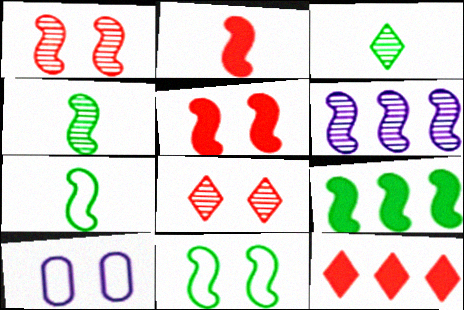[[1, 4, 6], 
[2, 6, 11], 
[4, 9, 11], 
[4, 10, 12], 
[5, 6, 7]]